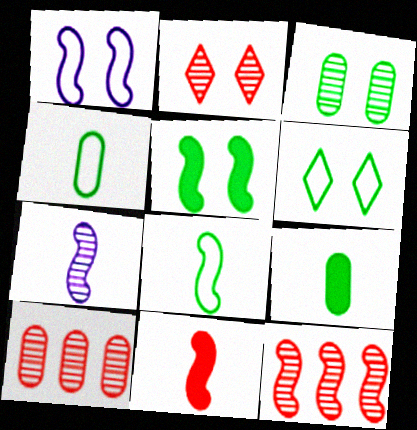[[3, 5, 6], 
[7, 8, 11]]